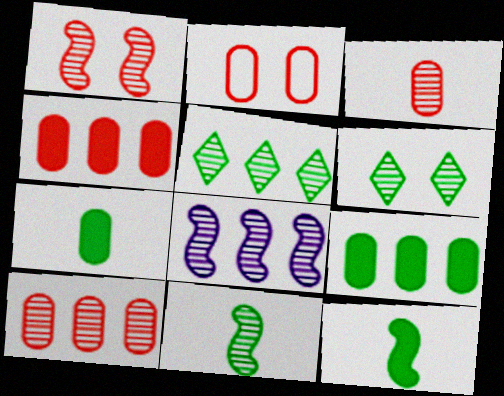[[1, 8, 11], 
[2, 3, 4], 
[3, 6, 8], 
[5, 8, 10]]